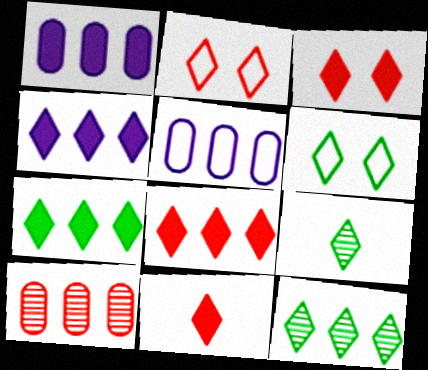[[2, 4, 9], 
[3, 8, 11], 
[4, 7, 8], 
[6, 7, 9]]